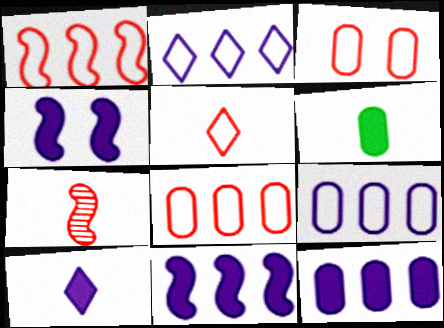[[1, 3, 5], 
[4, 10, 12]]